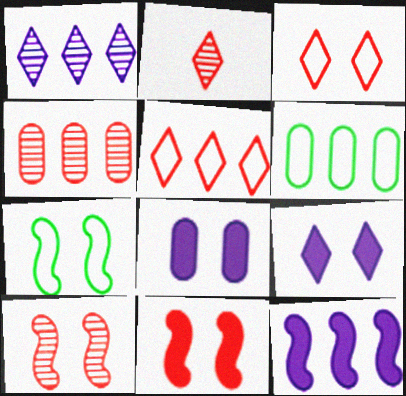[[2, 4, 10]]